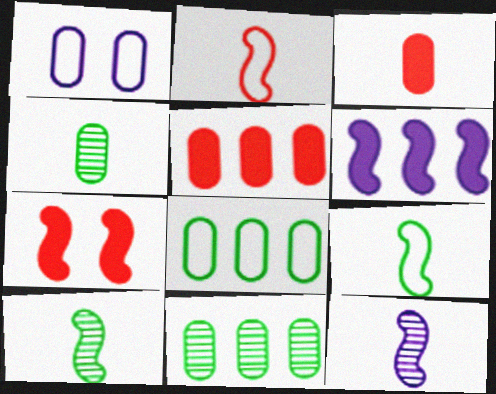[[1, 3, 11], 
[1, 4, 5]]